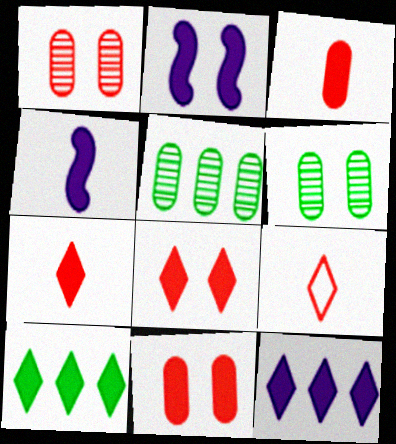[[2, 3, 10], 
[2, 5, 9], 
[4, 10, 11]]